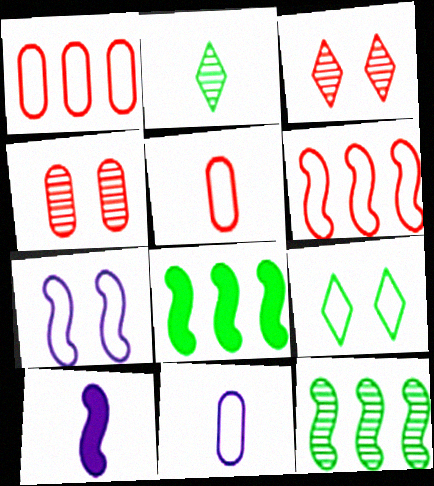[[2, 5, 10], 
[3, 8, 11], 
[6, 9, 11]]